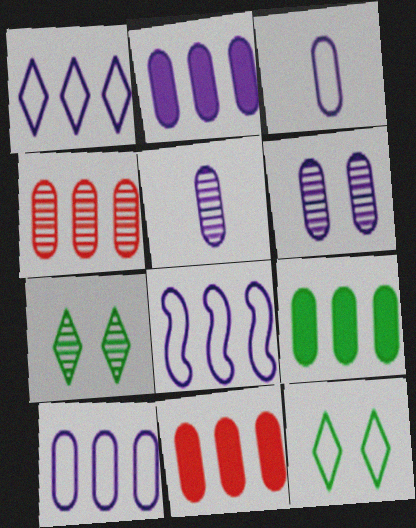[[1, 8, 10], 
[2, 3, 6], 
[2, 9, 11], 
[4, 9, 10]]